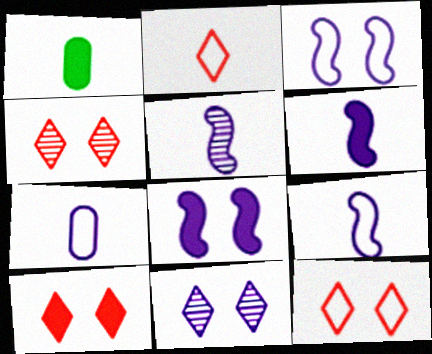[[1, 2, 5], 
[4, 10, 12], 
[5, 6, 9]]